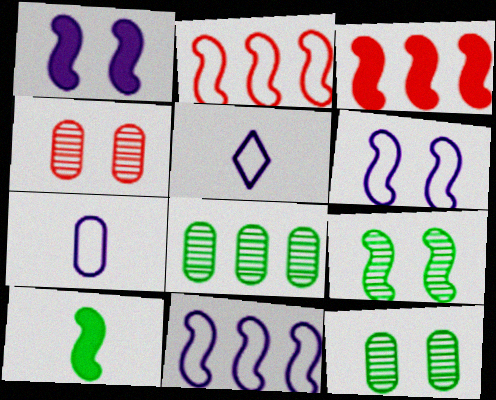[[1, 3, 10], 
[3, 5, 12]]